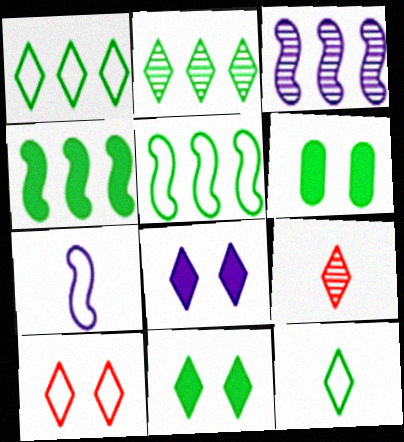[[1, 8, 9], 
[2, 11, 12]]